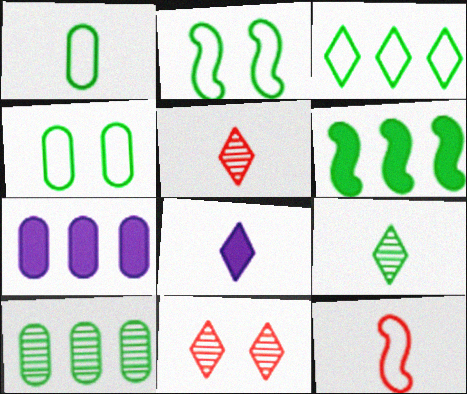[[1, 2, 3], 
[2, 5, 7], 
[3, 6, 10], 
[3, 8, 11], 
[4, 6, 9]]